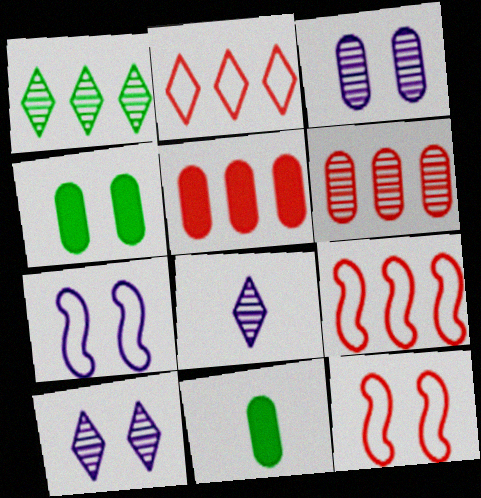[[4, 8, 9], 
[4, 10, 12], 
[9, 10, 11]]